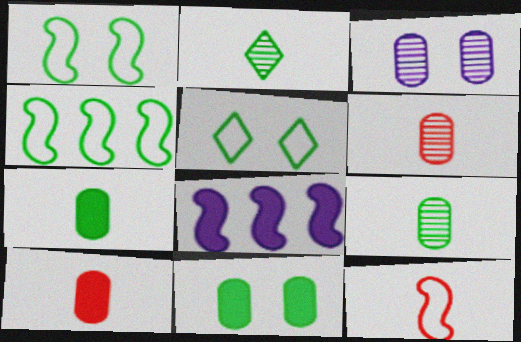[[2, 4, 11], 
[5, 6, 8]]